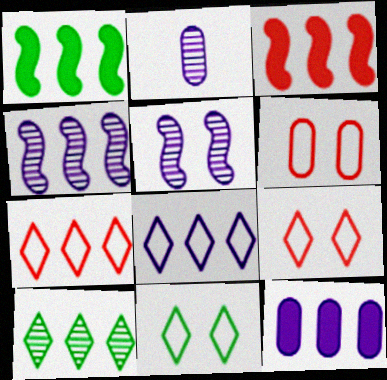[[1, 2, 9], 
[2, 3, 11], 
[4, 8, 12]]